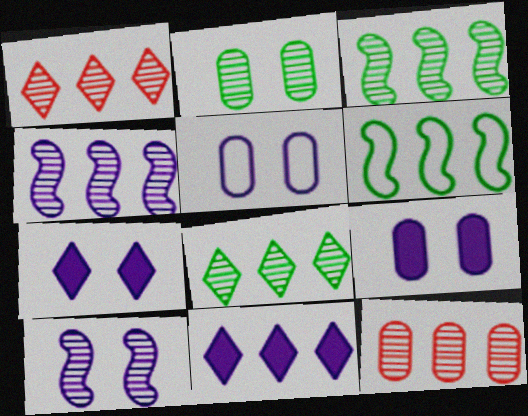[[4, 8, 12], 
[5, 7, 10], 
[6, 11, 12]]